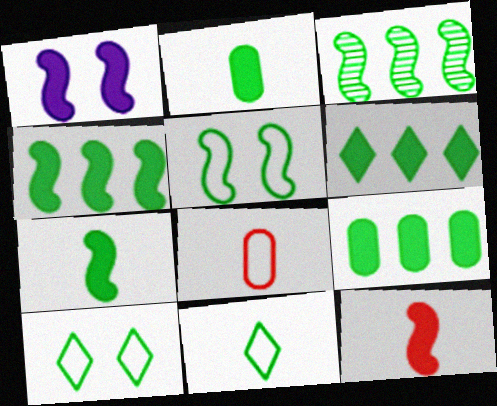[[1, 4, 12], 
[2, 3, 10], 
[3, 5, 7], 
[4, 6, 9]]